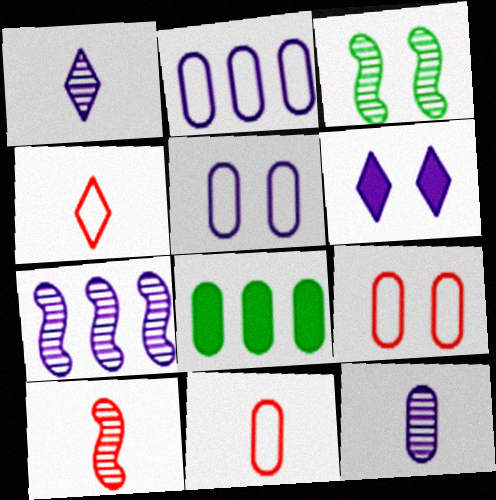[[3, 6, 9], 
[3, 7, 10], 
[8, 9, 12]]